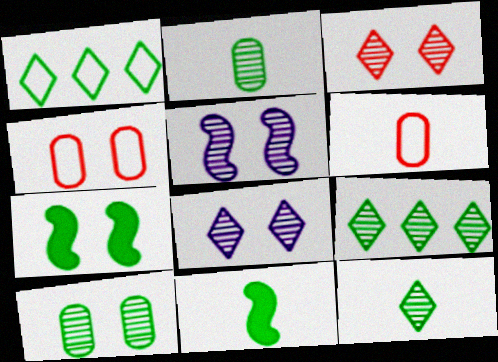[[1, 2, 7], 
[1, 10, 11], 
[3, 5, 10], 
[4, 7, 8]]